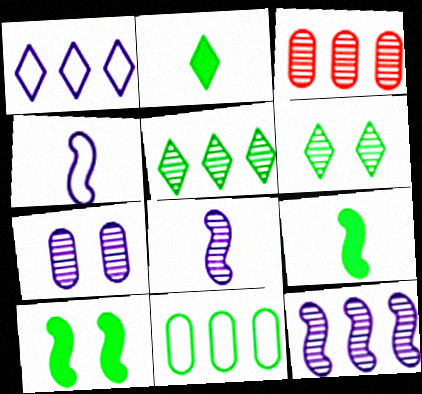[[3, 5, 12], 
[3, 6, 8], 
[6, 9, 11]]